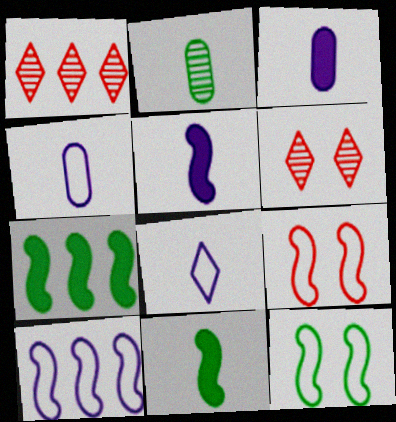[[1, 3, 12], 
[4, 6, 7]]